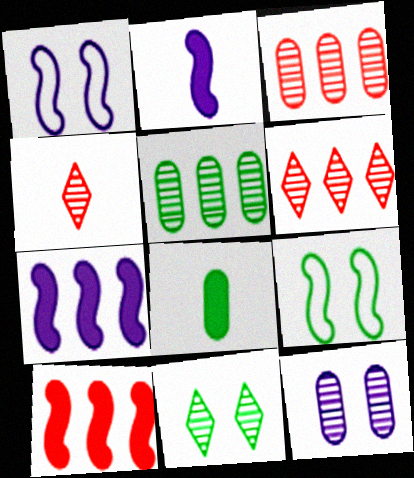[[1, 6, 8]]